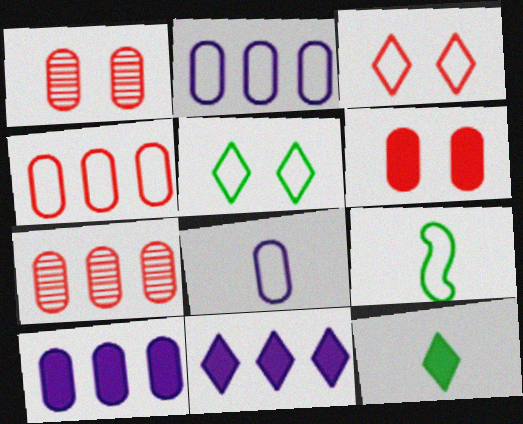[[1, 9, 11], 
[2, 3, 9]]